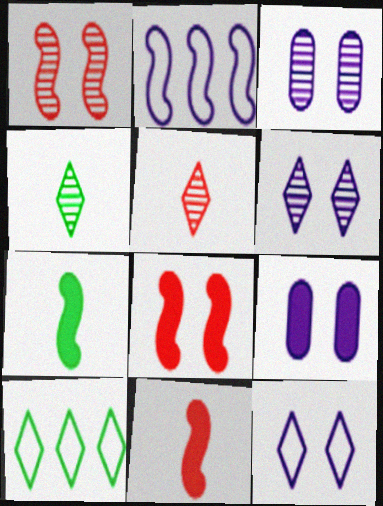[[1, 2, 7], 
[3, 10, 11]]